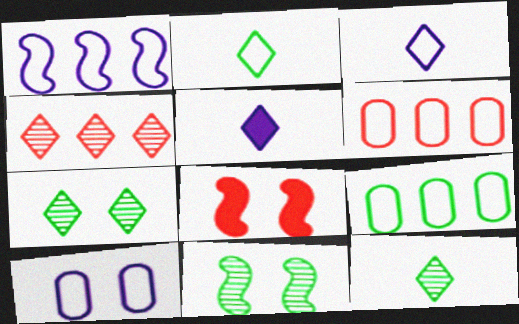[[1, 3, 10], 
[5, 6, 11], 
[7, 8, 10]]